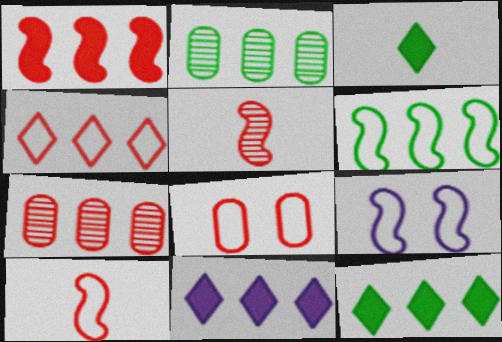[[1, 4, 7], 
[2, 6, 12], 
[3, 7, 9], 
[4, 8, 10], 
[6, 7, 11], 
[6, 9, 10]]